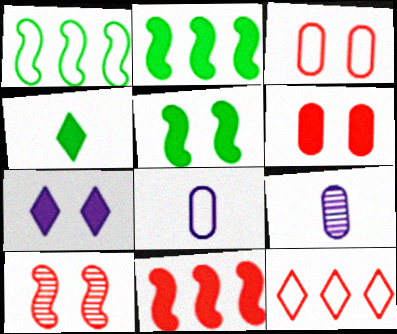[[5, 6, 7], 
[5, 9, 12]]